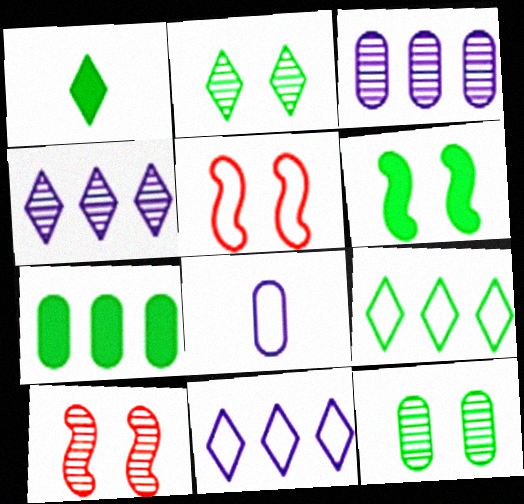[[1, 2, 9], 
[1, 3, 5], 
[1, 6, 7], 
[5, 8, 9]]